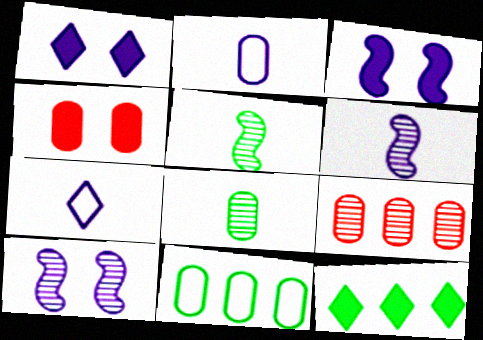[]